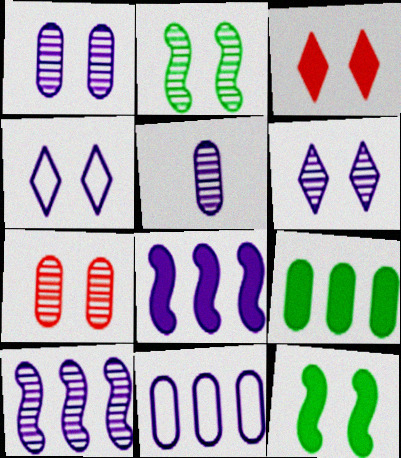[[2, 6, 7], 
[4, 5, 8], 
[4, 7, 12], 
[5, 6, 10]]